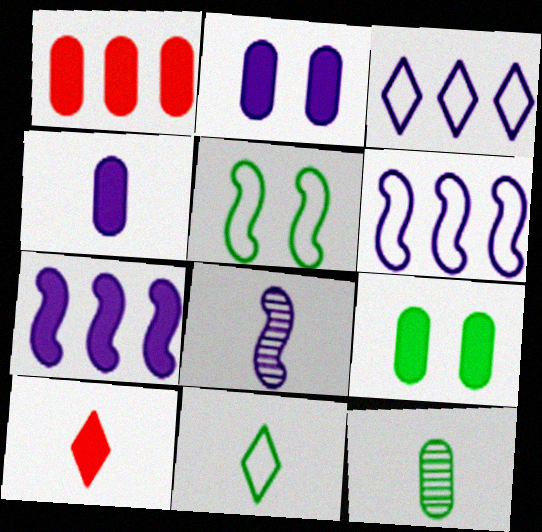[[1, 4, 9], 
[2, 3, 8], 
[7, 9, 10]]